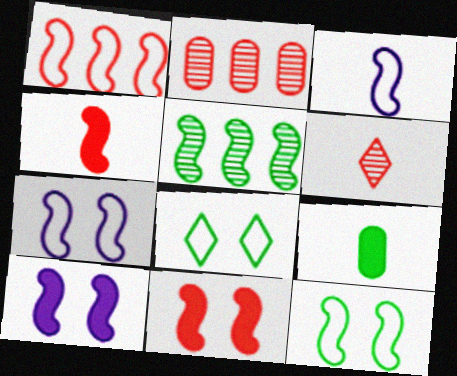[[1, 3, 12], 
[3, 5, 11], 
[3, 6, 9], 
[4, 5, 7], 
[5, 8, 9]]